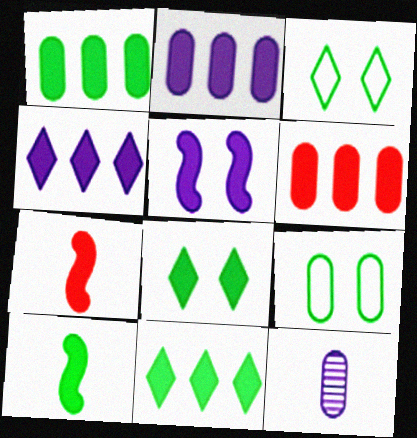[[1, 2, 6], 
[1, 8, 10], 
[2, 7, 8], 
[6, 9, 12]]